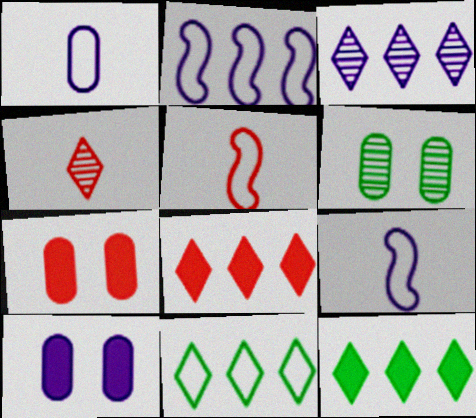[[3, 8, 11], 
[3, 9, 10], 
[6, 8, 9]]